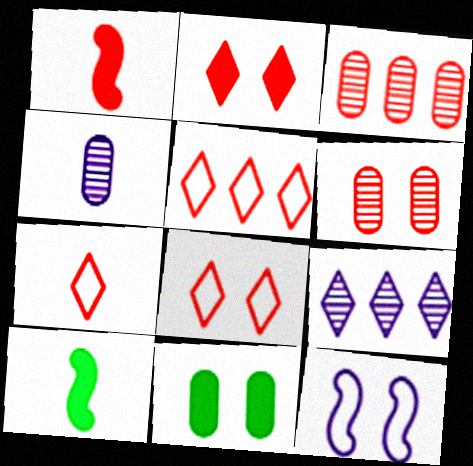[[1, 3, 8], 
[1, 5, 6], 
[4, 7, 10], 
[5, 7, 8]]